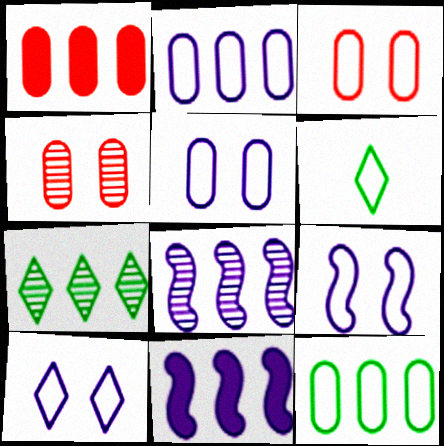[[4, 6, 11], 
[5, 9, 10]]